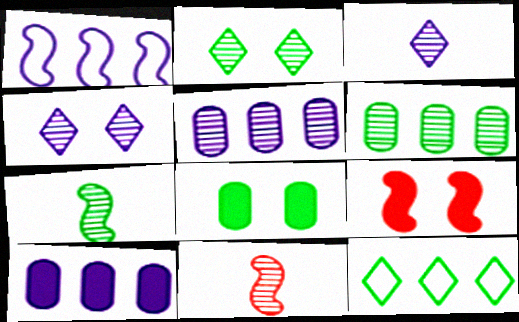[[1, 7, 9], 
[2, 5, 11], 
[2, 6, 7], 
[4, 6, 11], 
[7, 8, 12]]